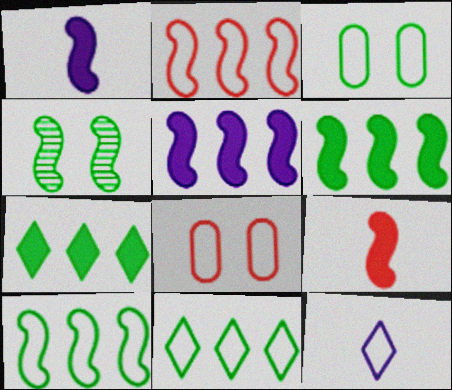[[1, 2, 4], 
[2, 3, 12], 
[8, 10, 12]]